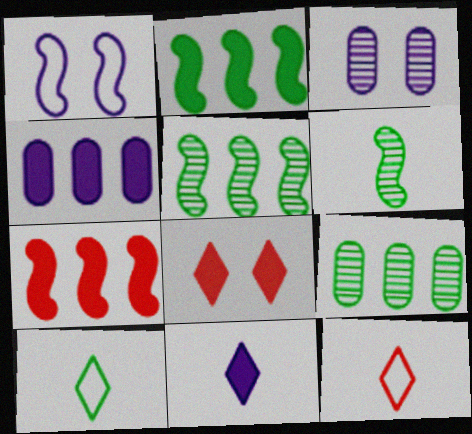[[1, 6, 7], 
[2, 3, 12], 
[3, 7, 10]]